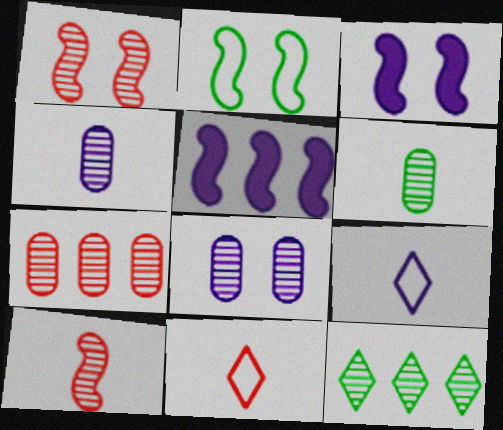[[1, 2, 3], 
[1, 4, 12], 
[2, 5, 10], 
[5, 8, 9], 
[6, 7, 8], 
[8, 10, 12]]